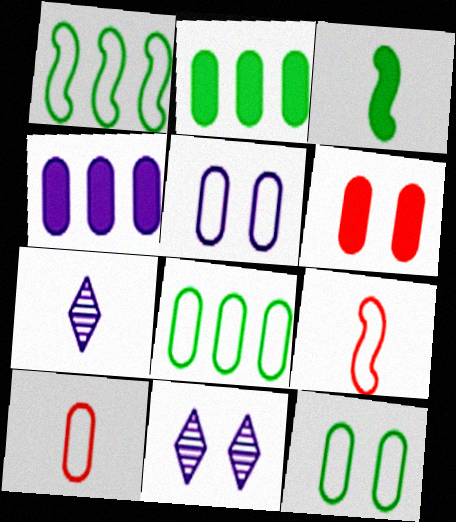[[1, 6, 7], 
[2, 9, 11], 
[3, 7, 10], 
[5, 8, 10]]